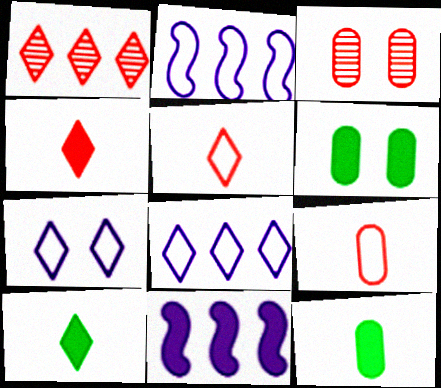[[1, 7, 10], 
[2, 3, 10], 
[4, 6, 11]]